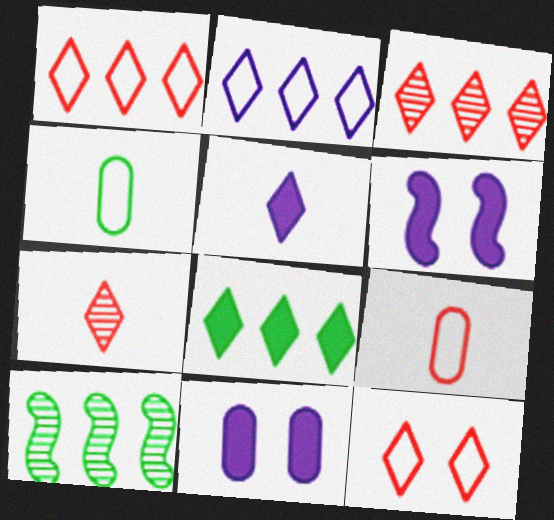[[2, 3, 8], 
[3, 4, 6]]